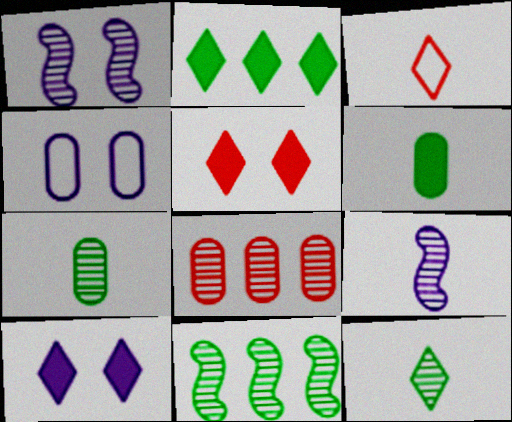[[1, 4, 10], 
[1, 8, 12], 
[3, 6, 9], 
[4, 6, 8]]